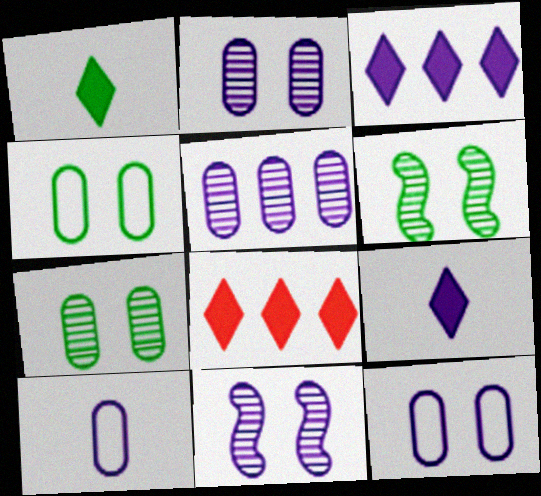[[3, 10, 11], 
[6, 8, 10]]